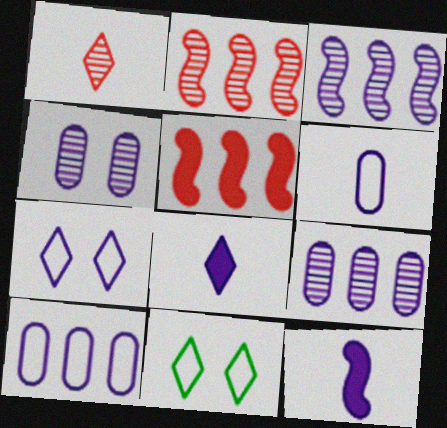[[7, 9, 12]]